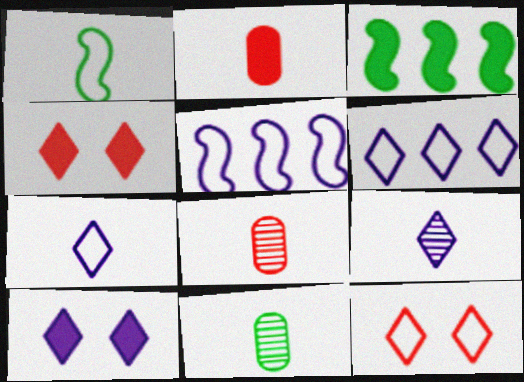[[1, 2, 9], 
[2, 3, 10], 
[4, 5, 11], 
[6, 9, 10]]